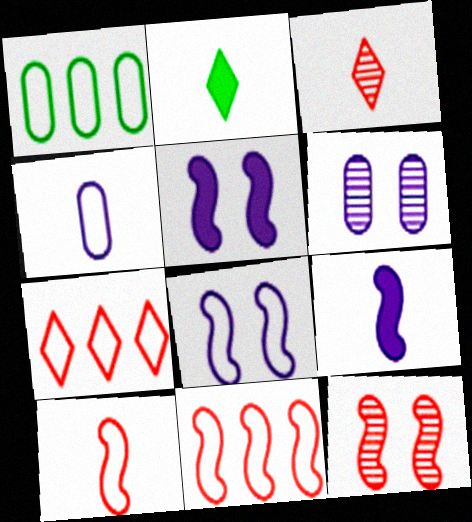[[1, 3, 5], 
[2, 6, 11]]